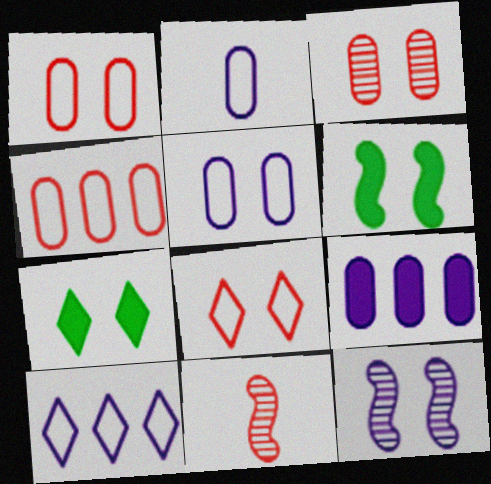[[1, 7, 12]]